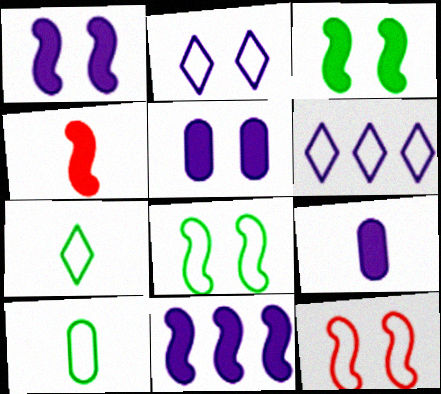[[3, 4, 11], 
[6, 10, 12]]